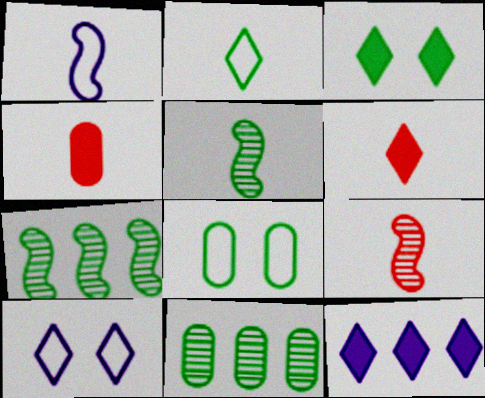[[3, 6, 12], 
[4, 7, 10], 
[8, 9, 12]]